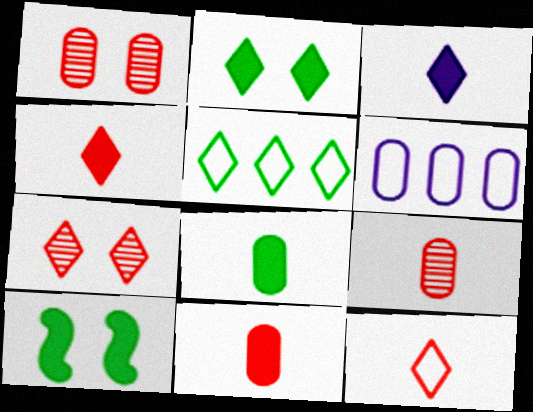[[1, 6, 8], 
[3, 5, 7]]